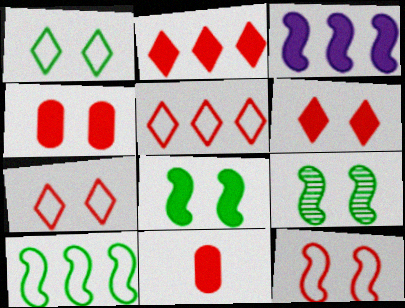[]